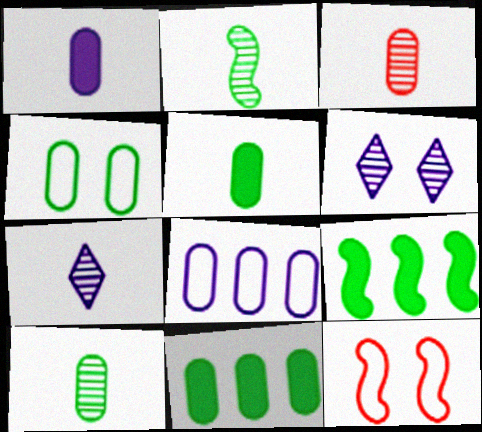[[2, 3, 7], 
[4, 10, 11], 
[7, 11, 12]]